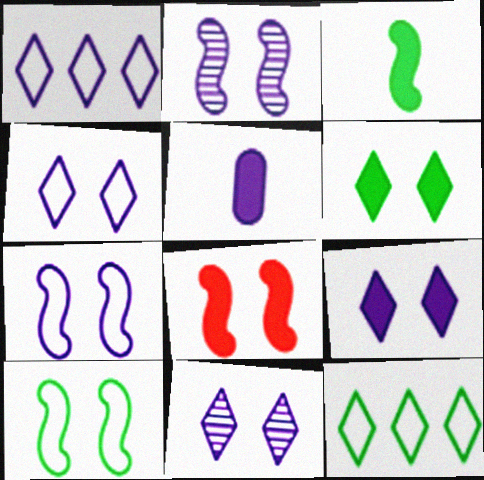[[1, 2, 5], 
[2, 8, 10], 
[4, 9, 11]]